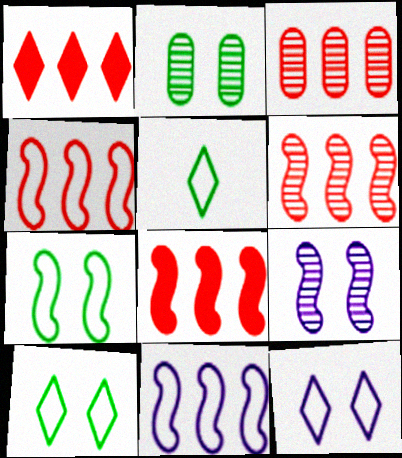[[1, 3, 4], 
[4, 6, 8]]